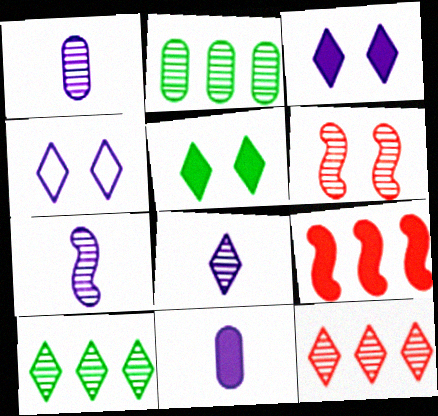[[1, 6, 10], 
[1, 7, 8], 
[2, 6, 8], 
[5, 9, 11]]